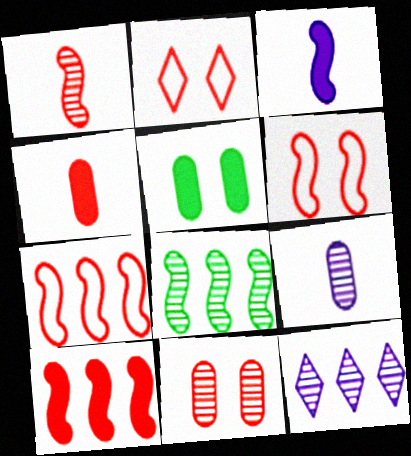[[1, 6, 10], 
[3, 6, 8]]